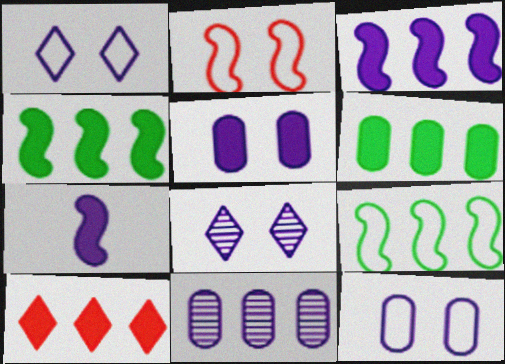[[1, 7, 11], 
[3, 6, 10], 
[9, 10, 11]]